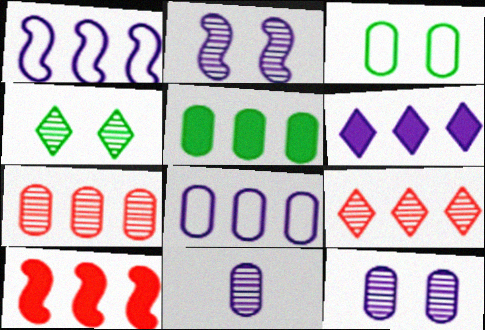[[1, 5, 9], 
[5, 6, 10], 
[5, 7, 8]]